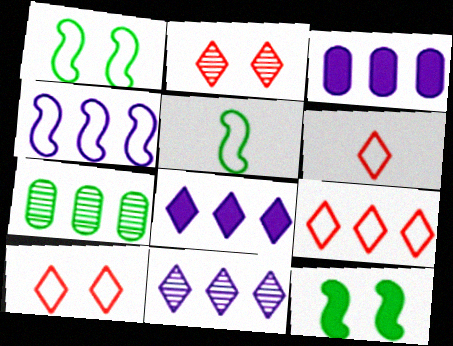[[2, 3, 5], 
[3, 4, 11], 
[6, 9, 10]]